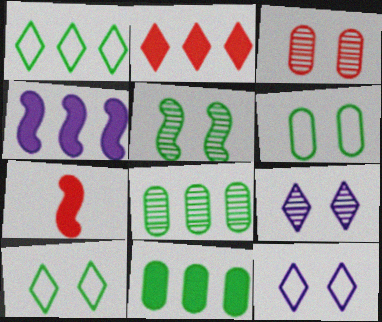[[2, 4, 11], 
[3, 5, 9], 
[7, 8, 12]]